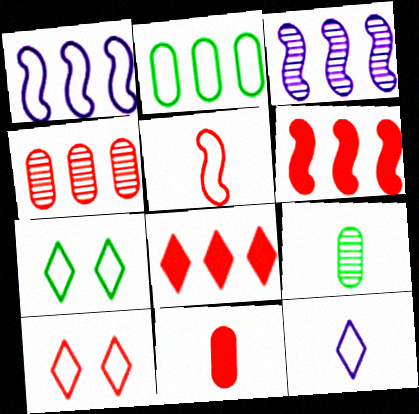[[2, 3, 8], 
[3, 7, 11]]